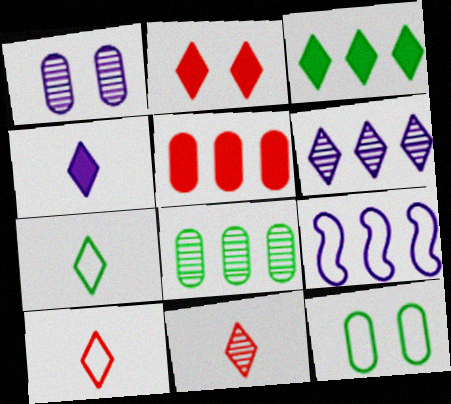[[1, 4, 9], 
[2, 3, 4], 
[2, 6, 7], 
[4, 7, 11], 
[9, 10, 12]]